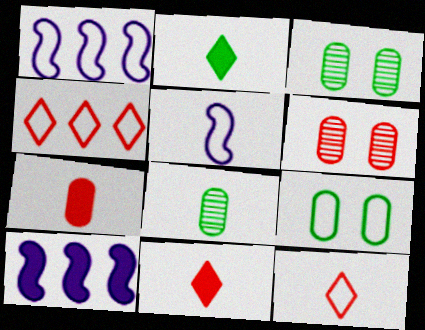[[1, 2, 6], 
[1, 3, 11], 
[1, 9, 12], 
[3, 10, 12], 
[4, 5, 9], 
[5, 8, 11]]